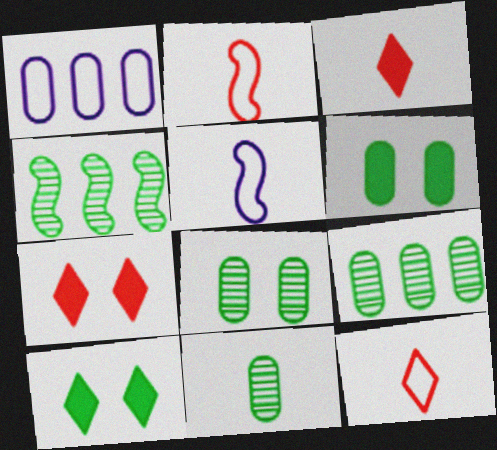[[3, 5, 11], 
[5, 7, 9], 
[8, 9, 11]]